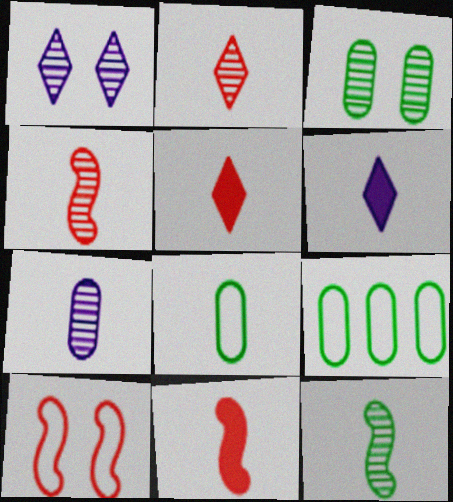[[1, 9, 11], 
[2, 7, 12], 
[4, 6, 8]]